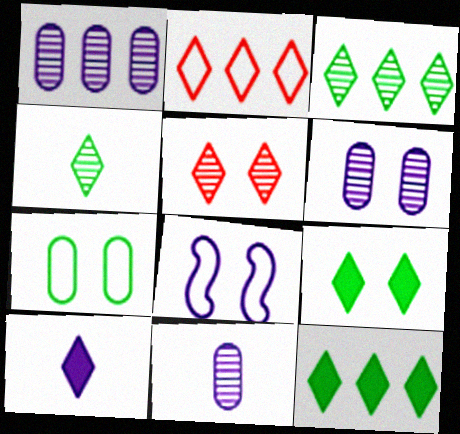[[1, 6, 11], 
[1, 8, 10]]